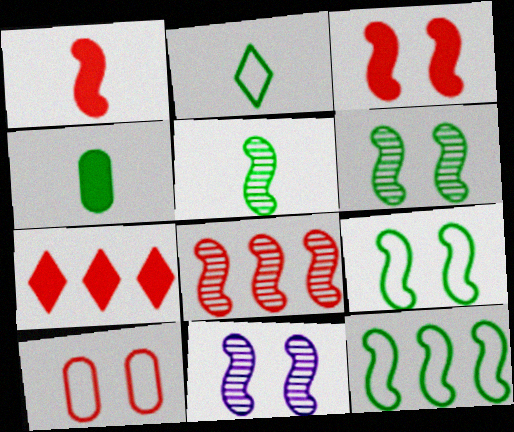[[1, 11, 12], 
[2, 4, 5], 
[3, 9, 11], 
[5, 8, 11]]